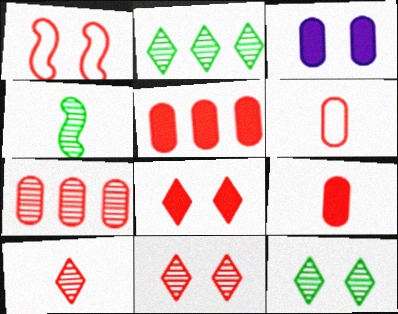[[1, 3, 12], 
[1, 5, 10]]